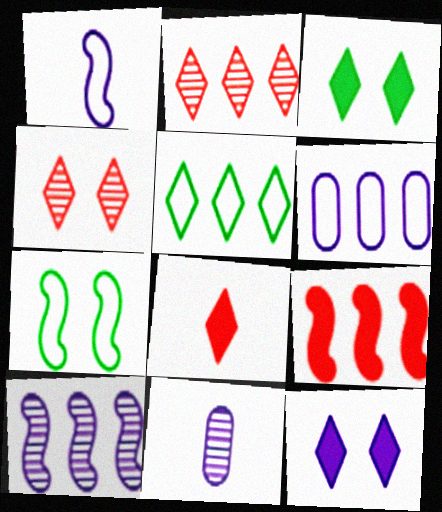[]